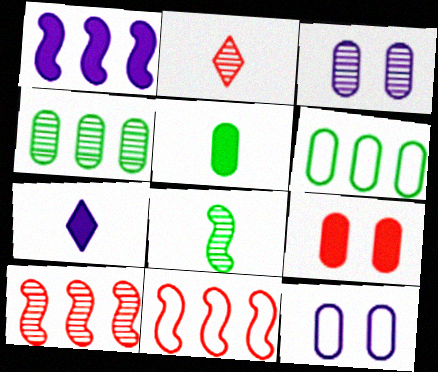[[2, 9, 11]]